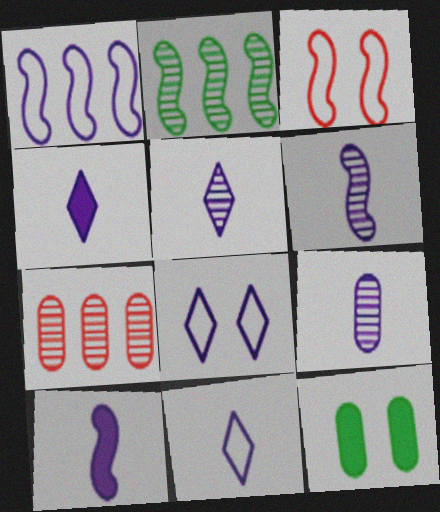[[2, 3, 10], 
[4, 5, 11], 
[5, 6, 9], 
[9, 10, 11]]